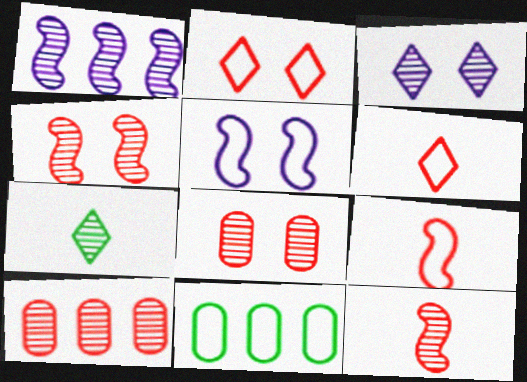[[1, 7, 8], 
[5, 6, 11]]